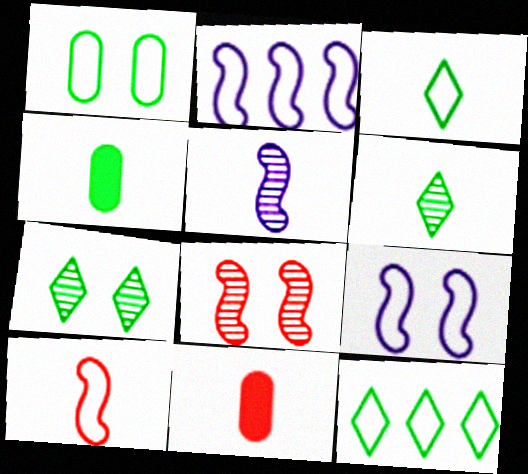[[2, 7, 11], 
[3, 5, 11]]